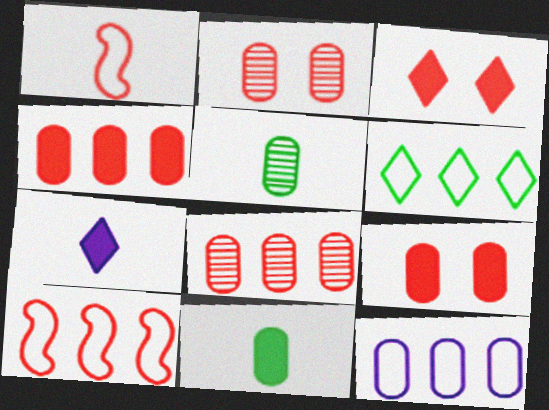[[1, 3, 8], 
[1, 5, 7], 
[2, 11, 12], 
[5, 9, 12], 
[6, 10, 12]]